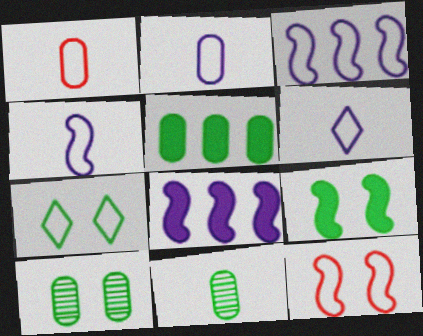[[1, 3, 7], 
[2, 4, 6], 
[7, 9, 10]]